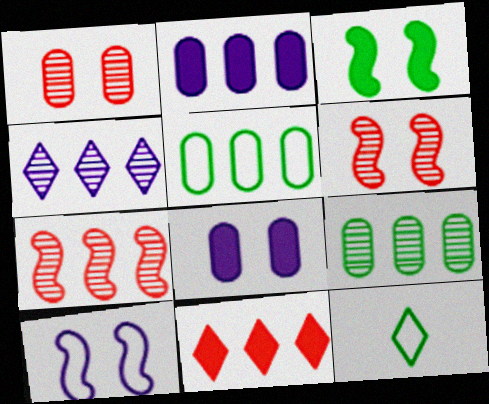[[2, 6, 12], 
[3, 6, 10], 
[3, 9, 12], 
[4, 7, 9], 
[7, 8, 12]]